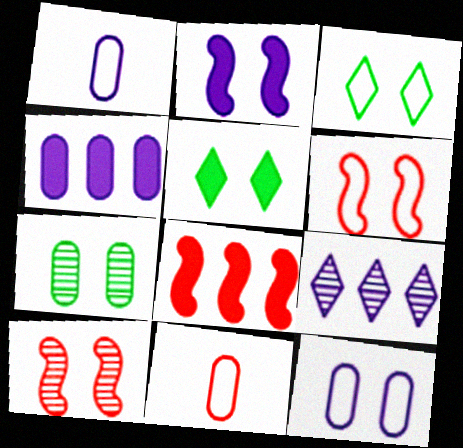[[1, 2, 9], 
[3, 6, 12], 
[4, 7, 11], 
[5, 10, 12]]